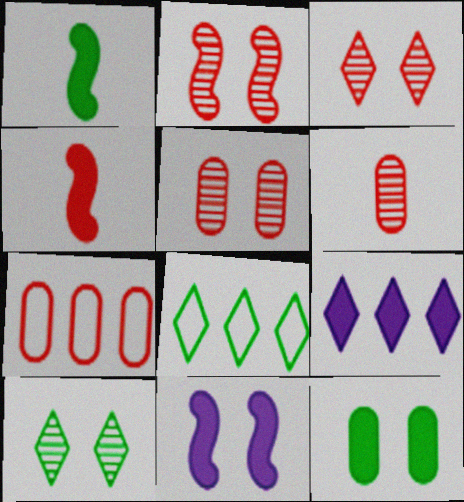[[2, 3, 5], 
[3, 4, 7], 
[4, 9, 12], 
[6, 8, 11]]